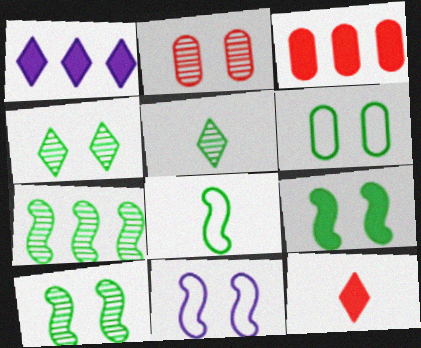[[1, 2, 8], 
[3, 5, 11], 
[4, 6, 9], 
[7, 8, 9]]